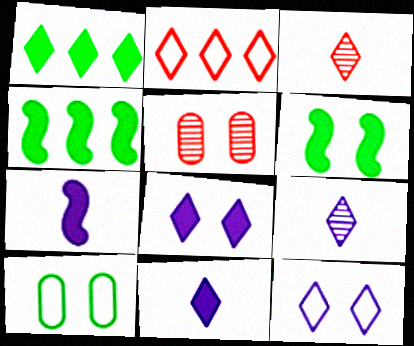[[1, 3, 12], 
[5, 6, 12]]